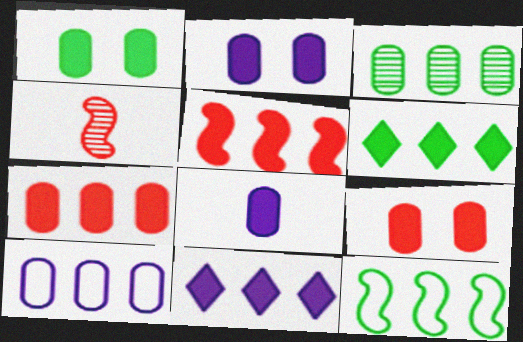[[1, 2, 9], 
[1, 7, 8], 
[3, 6, 12], 
[3, 7, 10]]